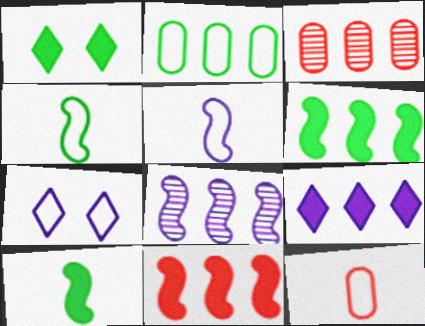[[1, 3, 5], 
[1, 8, 12], 
[3, 7, 10]]